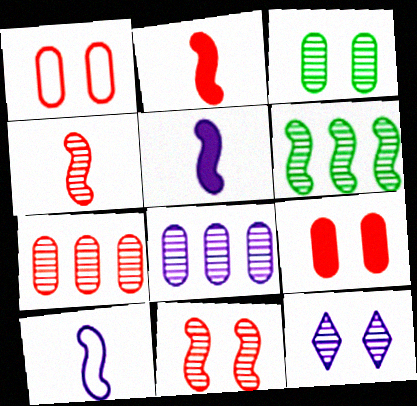[[3, 11, 12]]